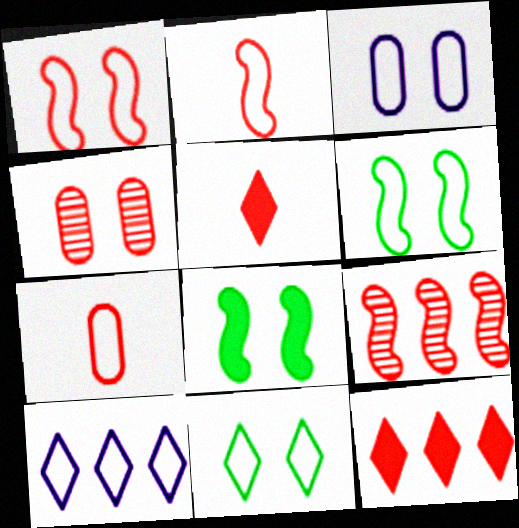[[1, 3, 11], 
[2, 4, 12], 
[6, 7, 10]]